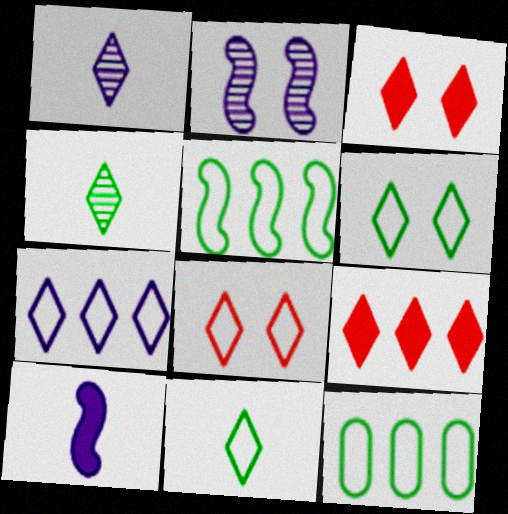[[1, 6, 9], 
[3, 4, 7], 
[7, 8, 11]]